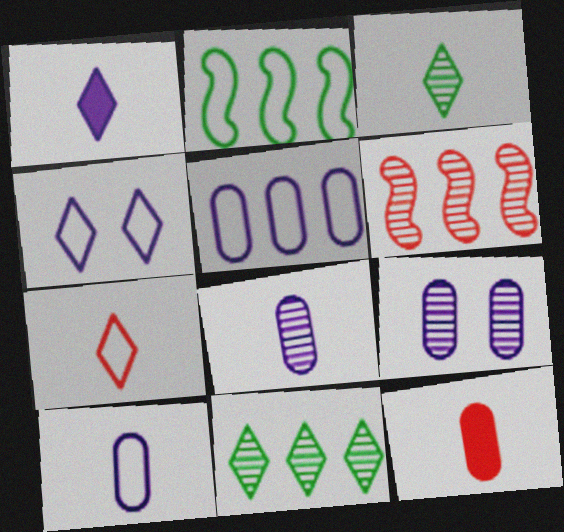[[1, 3, 7], 
[3, 6, 9]]